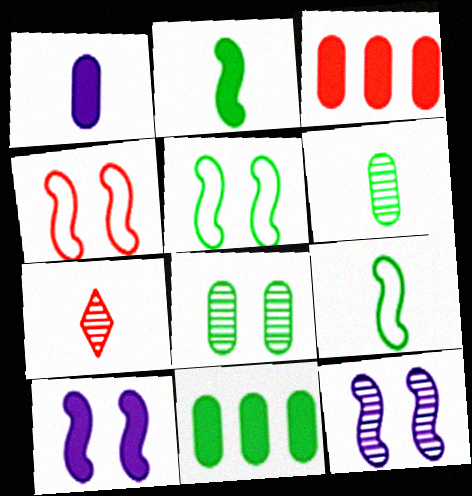[[1, 7, 9], 
[3, 4, 7]]